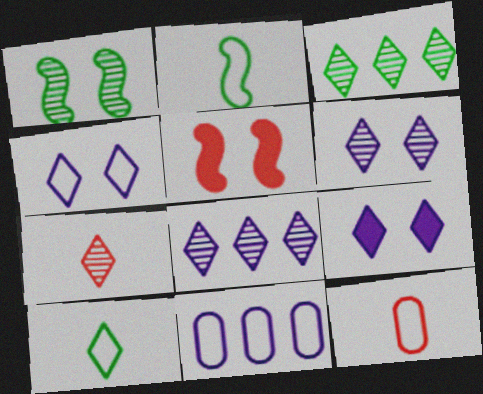[[3, 6, 7], 
[4, 6, 9]]